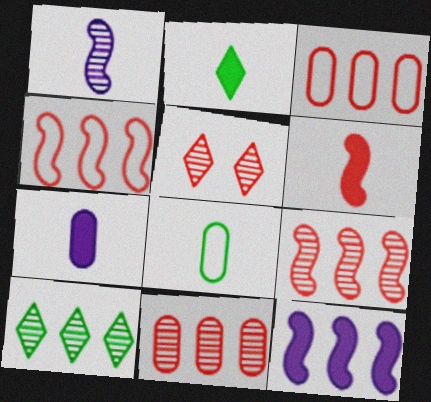[[2, 6, 7], 
[3, 5, 6], 
[3, 10, 12], 
[5, 8, 12]]